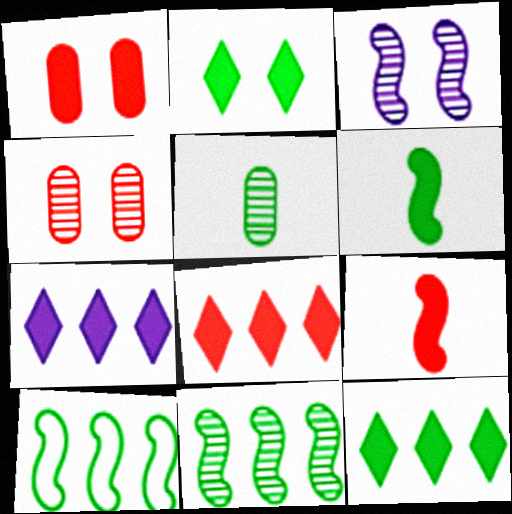[[1, 6, 7], 
[1, 8, 9], 
[2, 5, 10], 
[3, 9, 10], 
[7, 8, 12]]